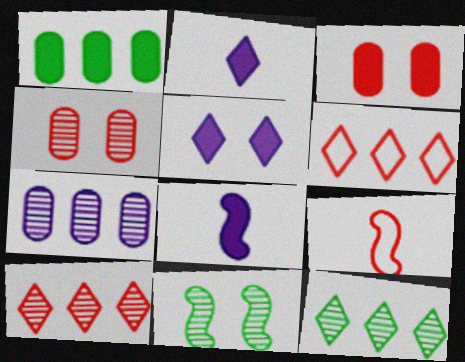[[3, 9, 10]]